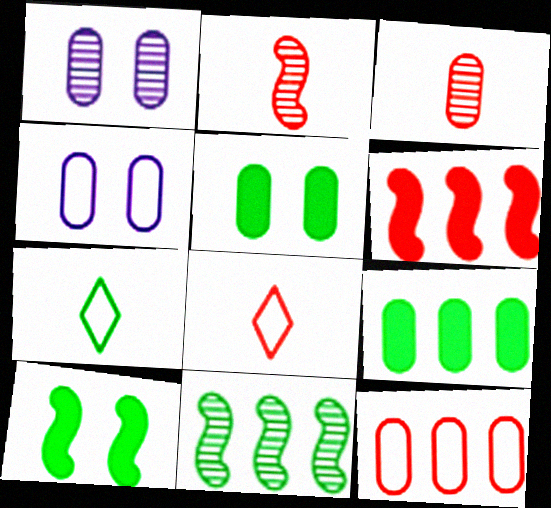[[1, 6, 7], 
[3, 4, 9], 
[5, 7, 11]]